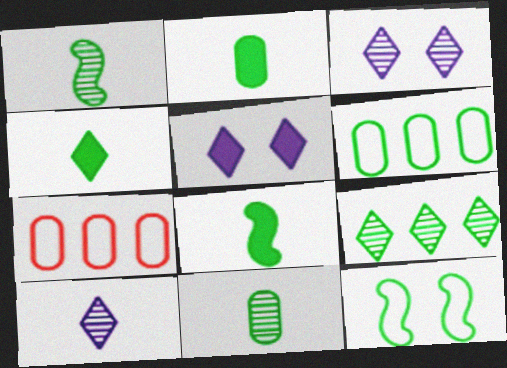[[1, 5, 7], 
[2, 4, 8], 
[2, 9, 12], 
[3, 7, 8]]